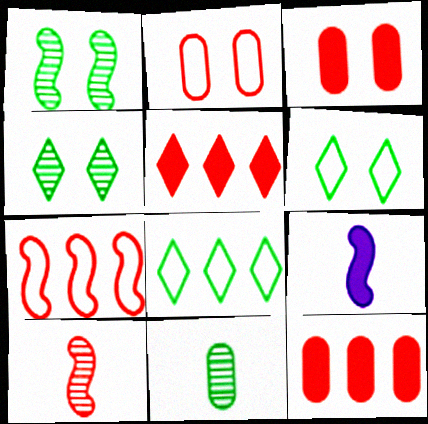[[1, 7, 9], 
[2, 5, 10]]